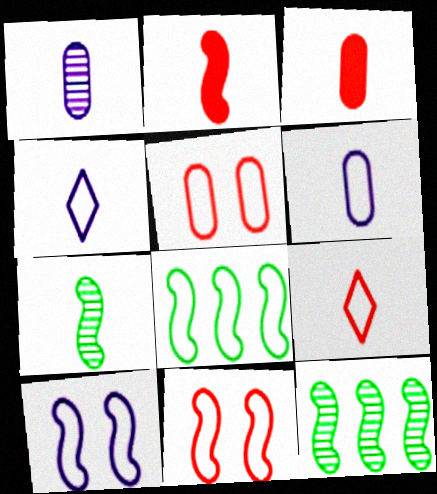[[2, 10, 12], 
[3, 4, 7], 
[4, 5, 8]]